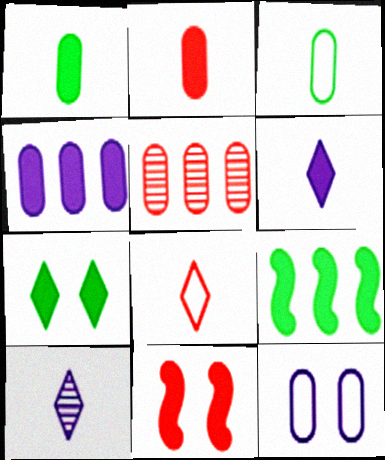[[1, 5, 12], 
[1, 7, 9], 
[5, 8, 11]]